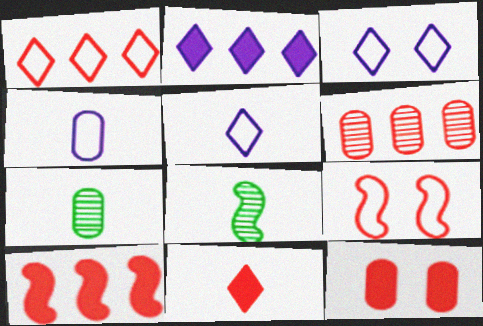[[1, 6, 10], 
[2, 7, 9], 
[3, 7, 10], 
[4, 8, 11], 
[6, 9, 11], 
[10, 11, 12]]